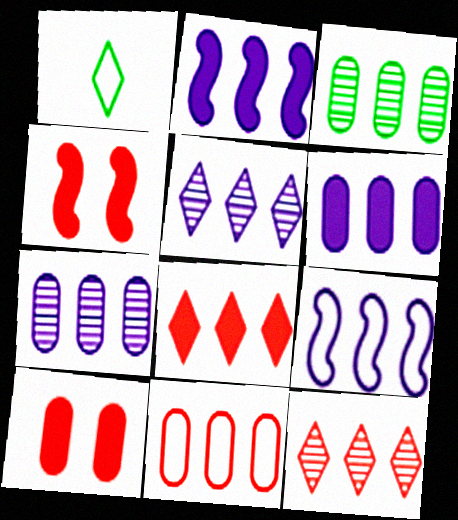[[1, 4, 7], 
[3, 6, 11], 
[3, 8, 9], 
[5, 6, 9]]